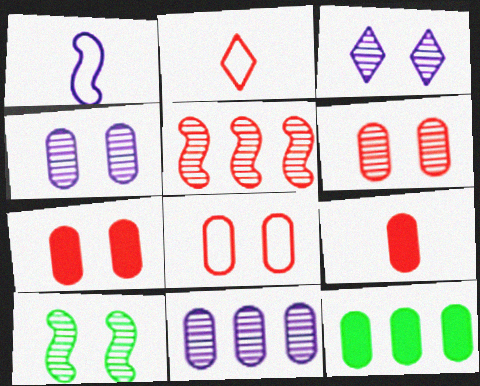[[2, 5, 7], 
[3, 6, 10], 
[6, 7, 8]]